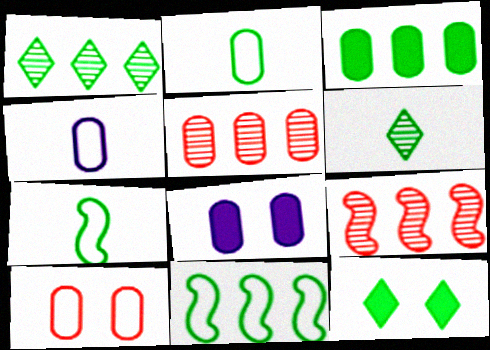[[1, 3, 11], 
[2, 5, 8], 
[4, 9, 12]]